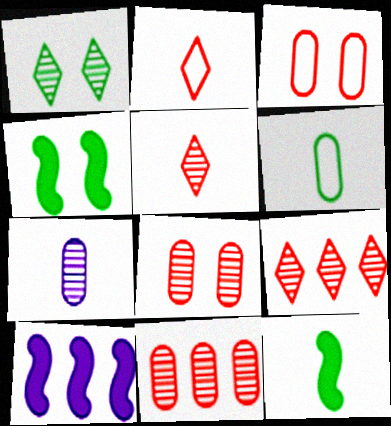[[2, 7, 12]]